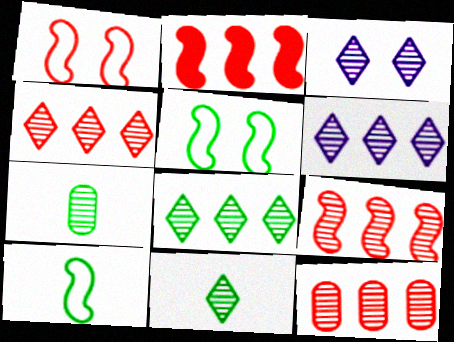[[3, 4, 11], 
[3, 7, 9], 
[4, 6, 8], 
[4, 9, 12]]